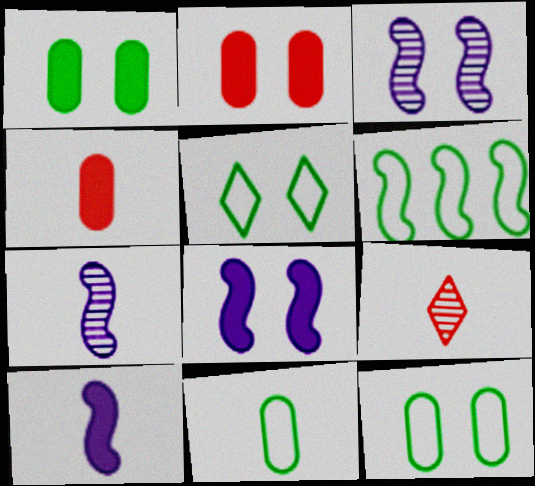[[2, 3, 5], 
[5, 6, 11], 
[9, 10, 11]]